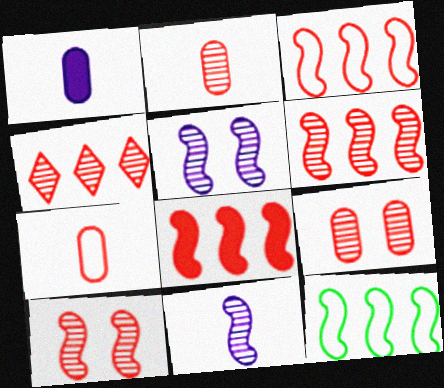[[2, 4, 10], 
[3, 6, 8]]